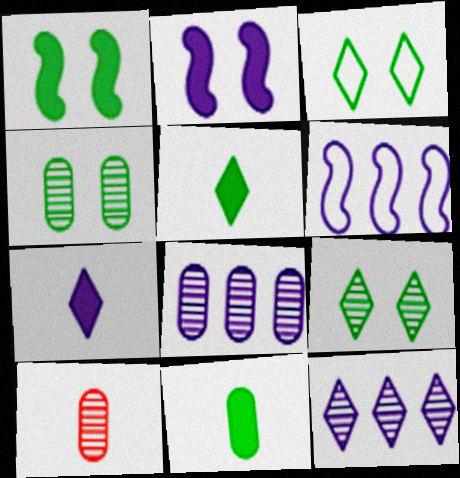[[1, 3, 4], 
[4, 8, 10]]